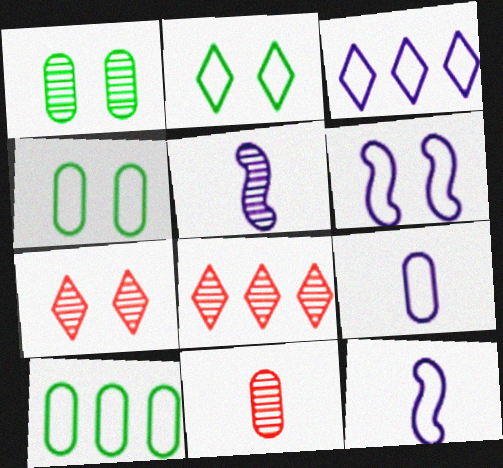[[1, 5, 8], 
[3, 6, 9]]